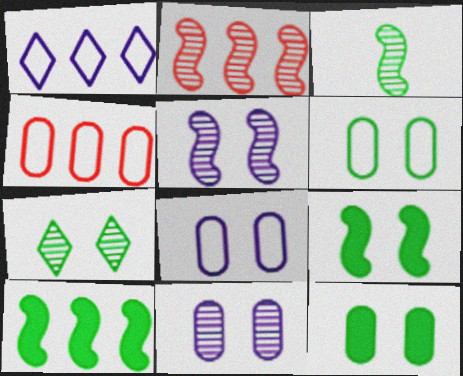[[2, 3, 5], 
[6, 7, 9]]